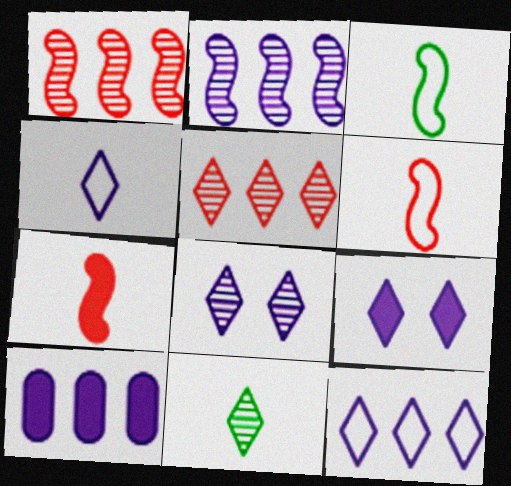[[2, 10, 12], 
[5, 8, 11]]